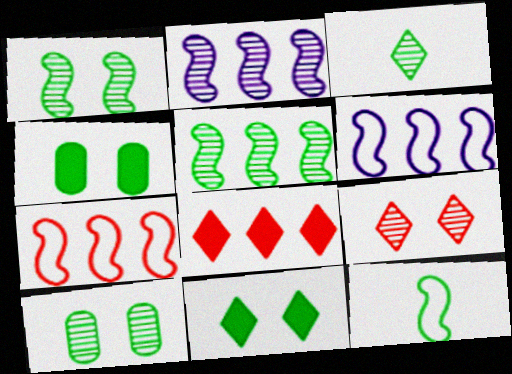[[3, 5, 10]]